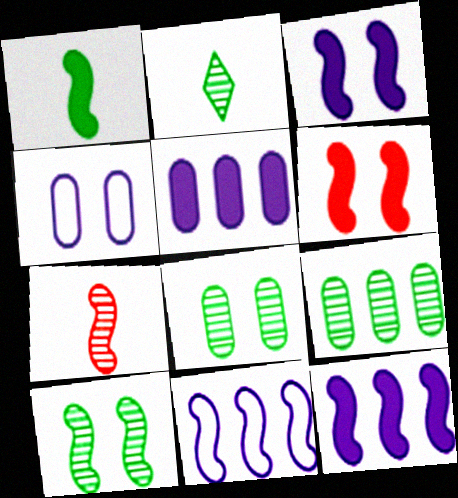[[1, 6, 12], 
[2, 9, 10]]